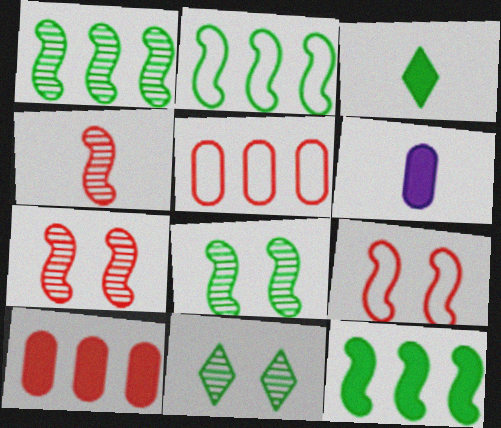[[1, 2, 12]]